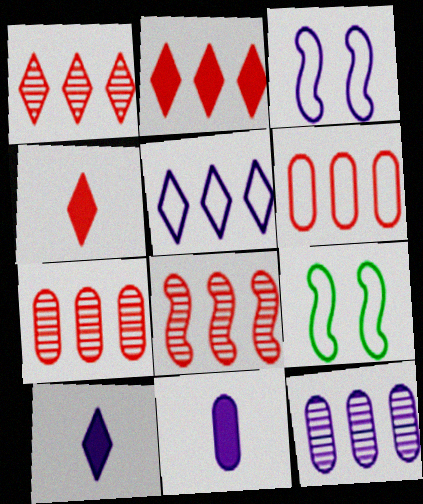[[1, 7, 8], 
[1, 9, 11], 
[2, 6, 8], 
[3, 10, 12], 
[4, 9, 12], 
[7, 9, 10]]